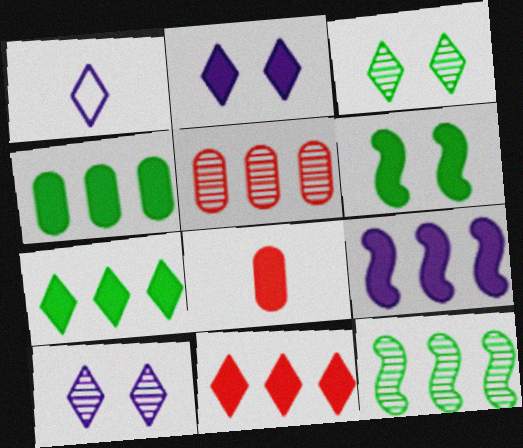[[1, 3, 11], 
[1, 5, 6], 
[4, 9, 11]]